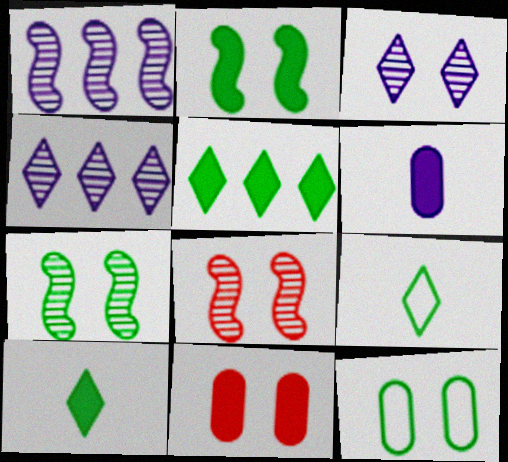[[1, 9, 11]]